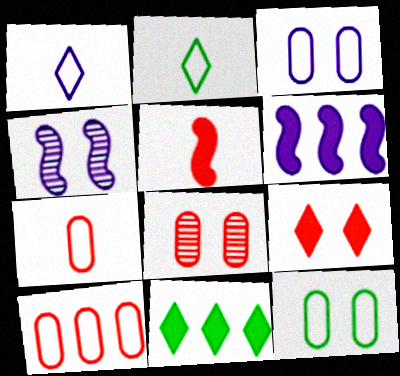[[2, 6, 8], 
[4, 7, 11], 
[4, 9, 12]]